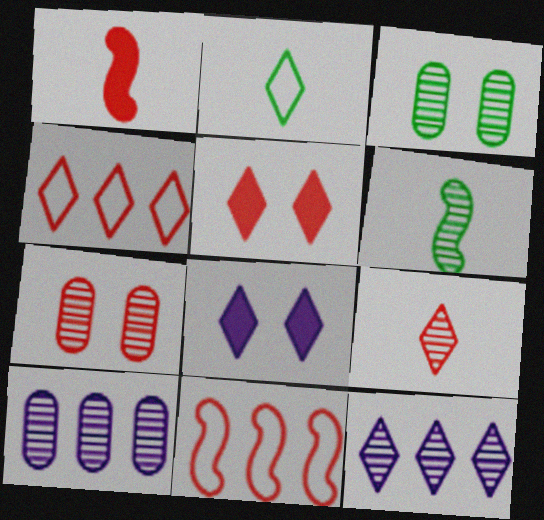[[1, 4, 7], 
[2, 5, 12], 
[4, 5, 9], 
[6, 7, 12]]